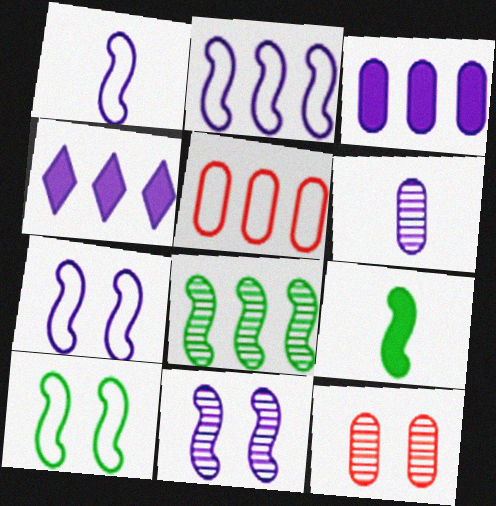[[1, 2, 7], 
[4, 5, 8], 
[4, 6, 7], 
[8, 9, 10]]